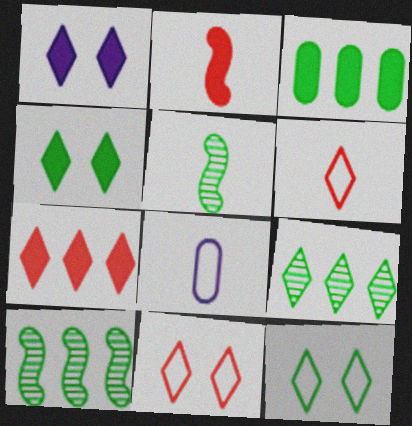[[1, 2, 3], 
[1, 6, 9], 
[3, 5, 12]]